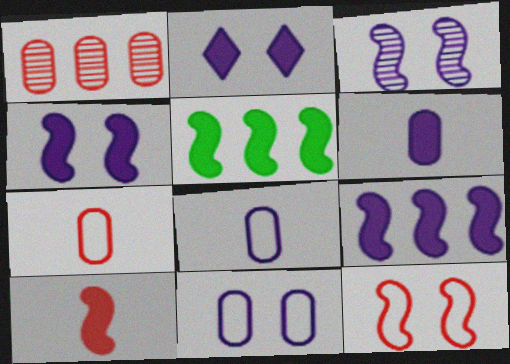[[2, 3, 11], 
[2, 6, 9], 
[4, 5, 10]]